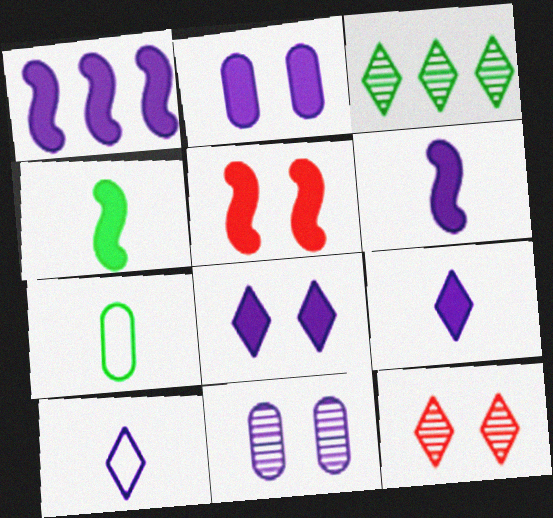[[1, 2, 9], 
[1, 4, 5], 
[1, 7, 12], 
[1, 10, 11]]